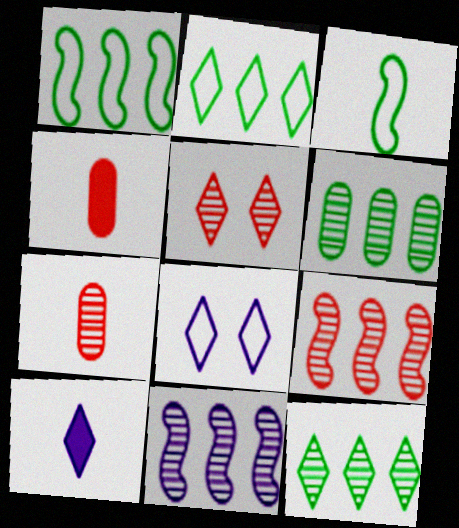[[2, 5, 10], 
[3, 7, 10], 
[5, 7, 9]]